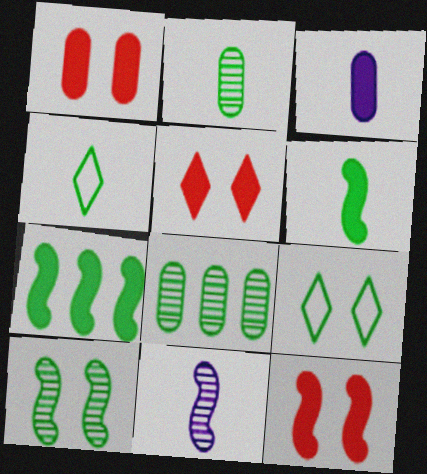[[1, 5, 12], 
[2, 4, 6], 
[2, 7, 9], 
[3, 5, 7], 
[6, 8, 9]]